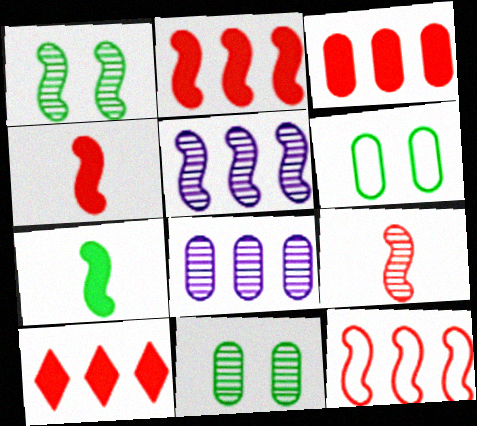[[1, 5, 9], 
[2, 3, 10]]